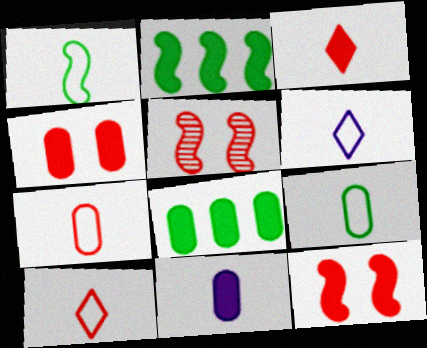[[1, 6, 7], 
[4, 8, 11], 
[5, 6, 8]]